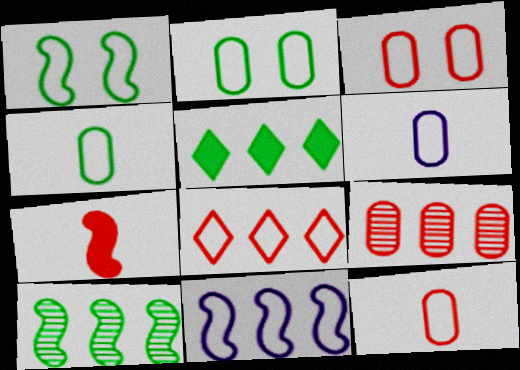[[1, 6, 8], 
[4, 6, 12], 
[5, 9, 11]]